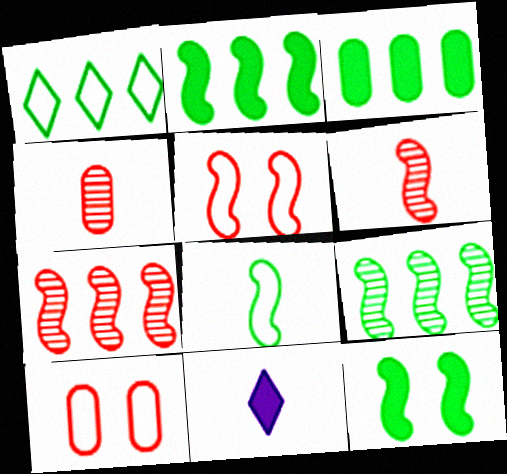[[1, 3, 9], 
[4, 8, 11], 
[8, 9, 12], 
[9, 10, 11]]